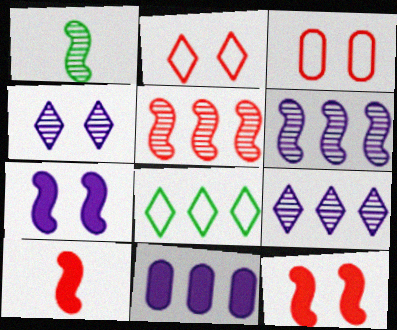[[1, 2, 11], 
[5, 8, 11]]